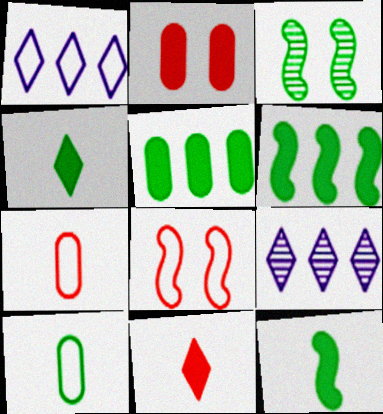[[1, 8, 10]]